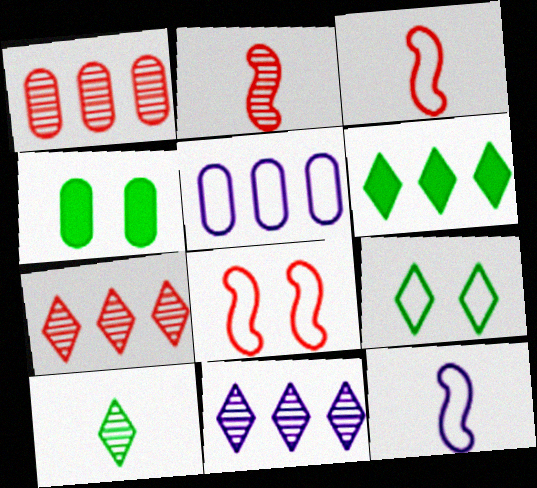[[3, 4, 11], 
[3, 5, 9], 
[4, 7, 12], 
[6, 9, 10]]